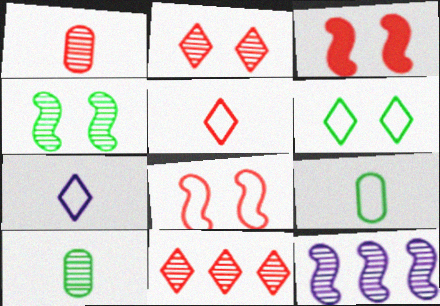[[2, 10, 12]]